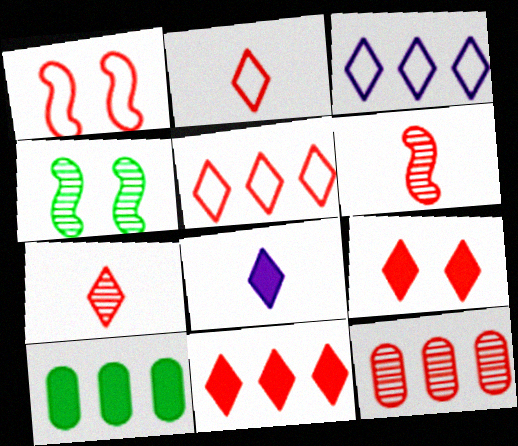[[5, 7, 9]]